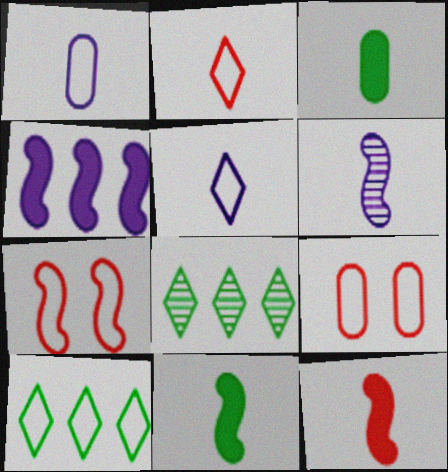[[1, 7, 10], 
[2, 3, 6]]